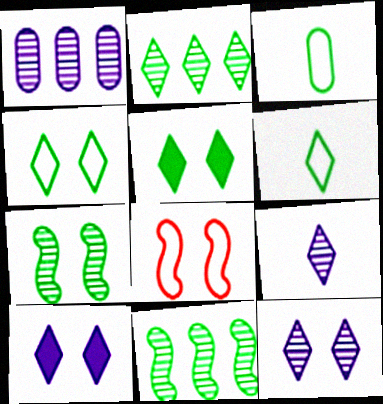[[2, 5, 6], 
[3, 5, 11]]